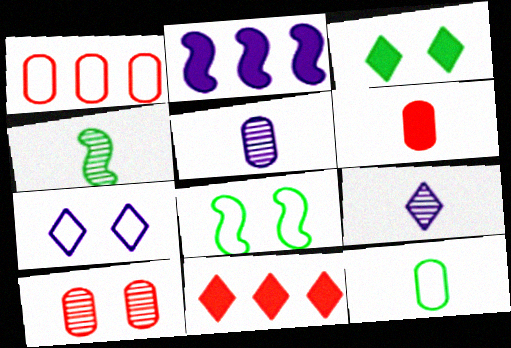[[1, 6, 10], 
[2, 3, 6], 
[2, 5, 7], 
[5, 6, 12], 
[5, 8, 11]]